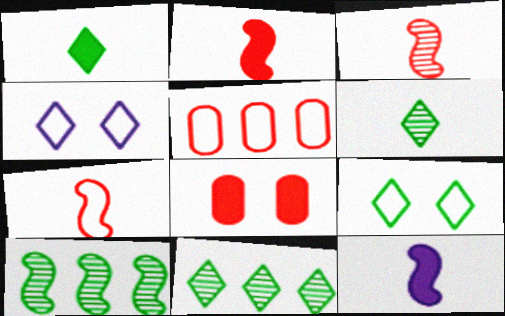[[1, 9, 11], 
[2, 3, 7]]